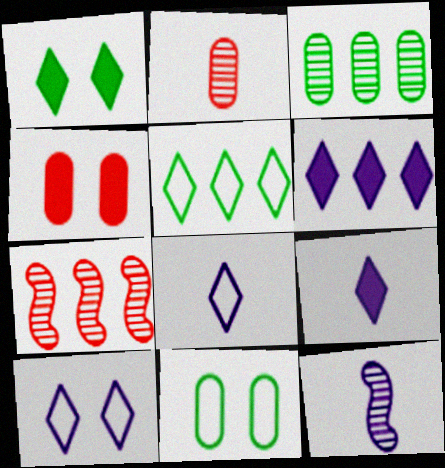[[4, 5, 12], 
[7, 9, 11]]